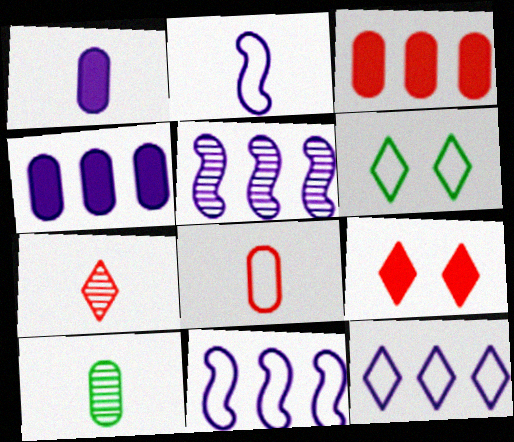[[1, 8, 10], 
[4, 5, 12], 
[6, 8, 11], 
[9, 10, 11]]